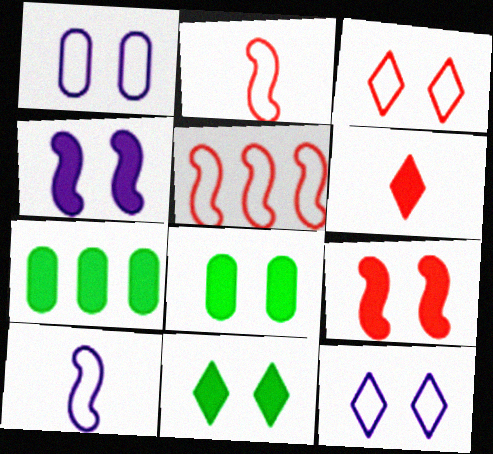[[4, 6, 7]]